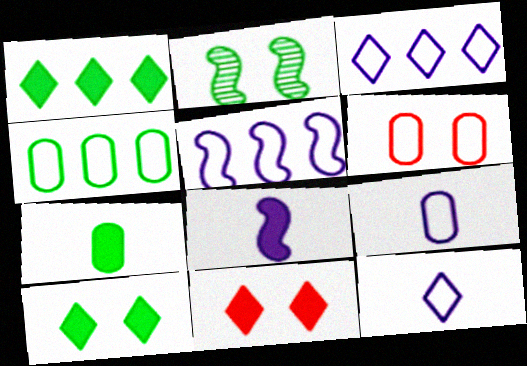[[4, 6, 9]]